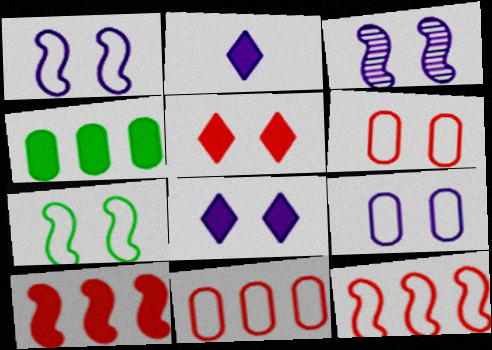[[3, 8, 9]]